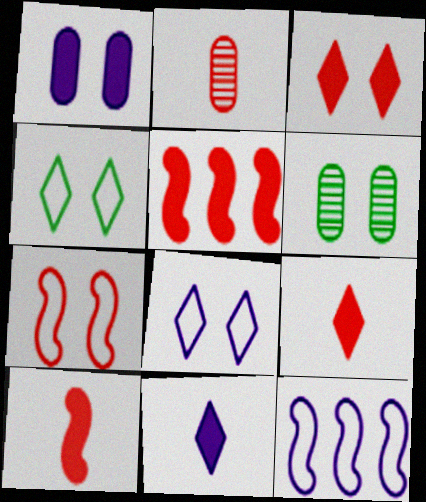[[6, 9, 12]]